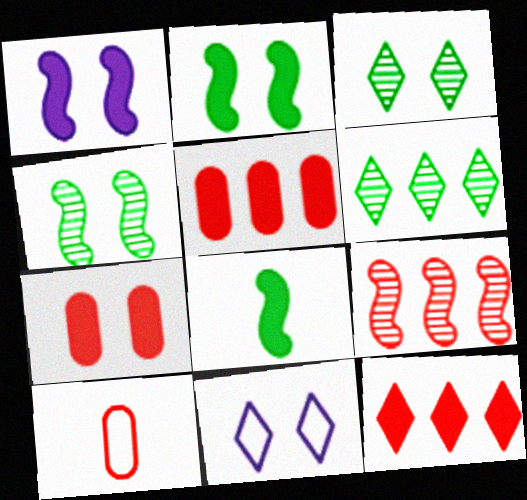[[1, 6, 10], 
[4, 7, 11]]